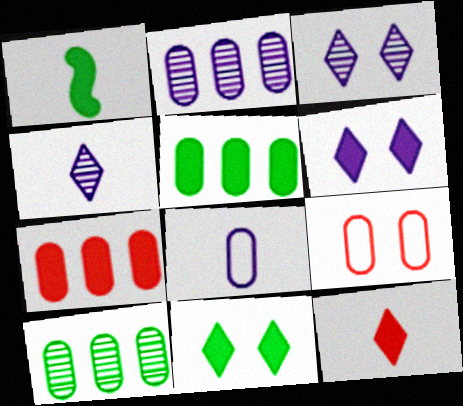[[1, 5, 11], 
[1, 6, 7]]